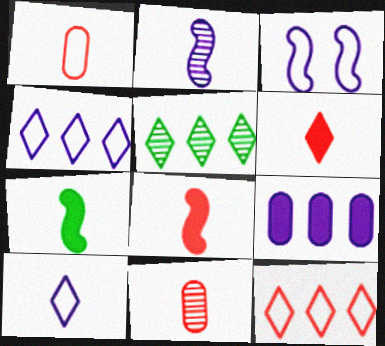[[7, 10, 11]]